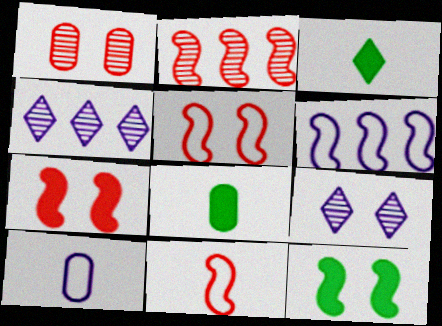[[1, 3, 6], 
[2, 7, 11], 
[4, 5, 8]]